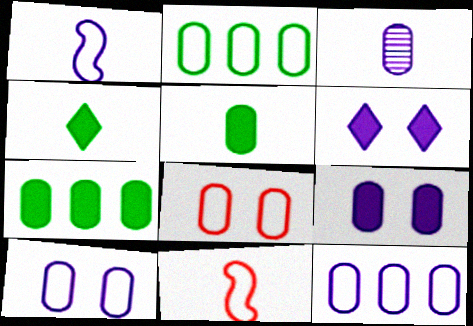[[3, 4, 11], 
[3, 7, 8], 
[3, 9, 12]]